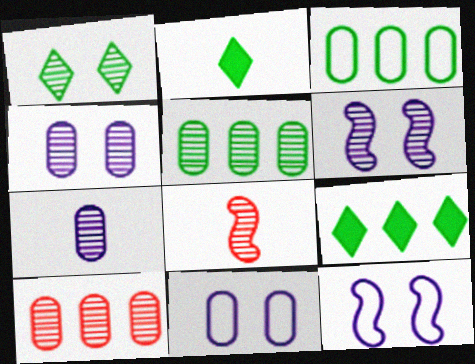[[2, 10, 12], 
[8, 9, 11]]